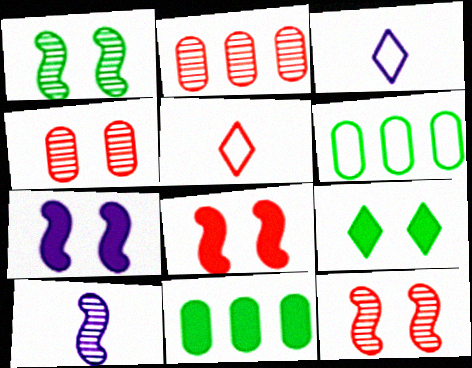[[2, 5, 8], 
[3, 11, 12]]